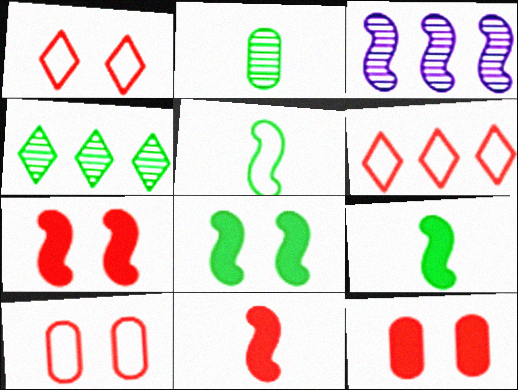[[3, 5, 7]]